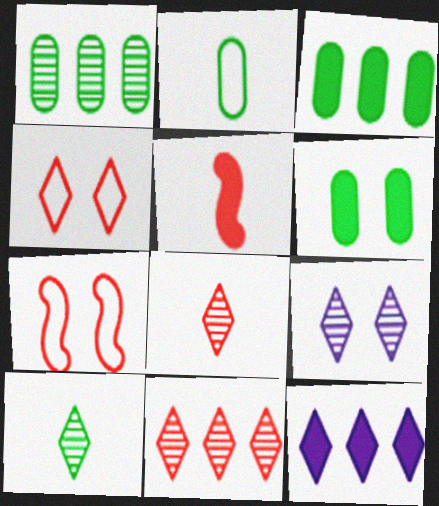[[1, 2, 6], 
[4, 10, 12], 
[5, 6, 12], 
[6, 7, 9], 
[9, 10, 11]]